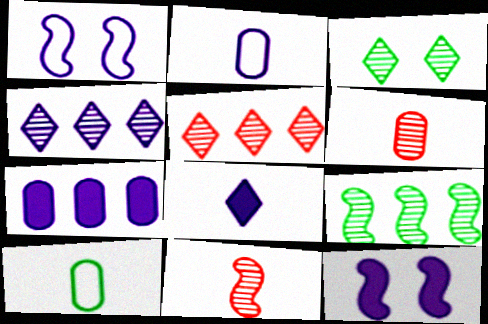[[2, 4, 12], 
[5, 10, 12], 
[7, 8, 12], 
[8, 10, 11]]